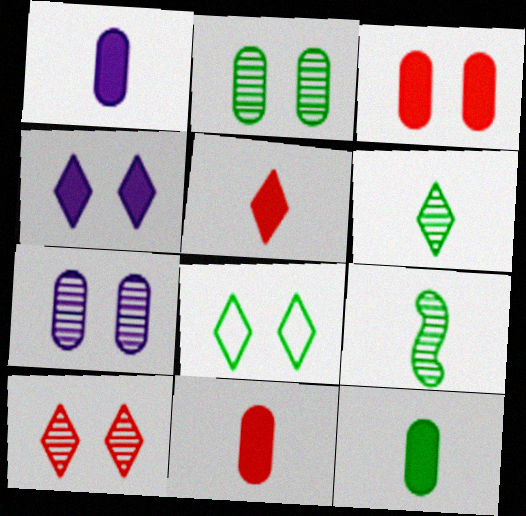[[1, 11, 12], 
[4, 8, 10]]